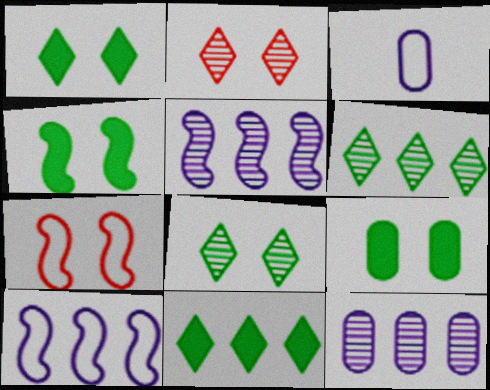[[1, 4, 9]]